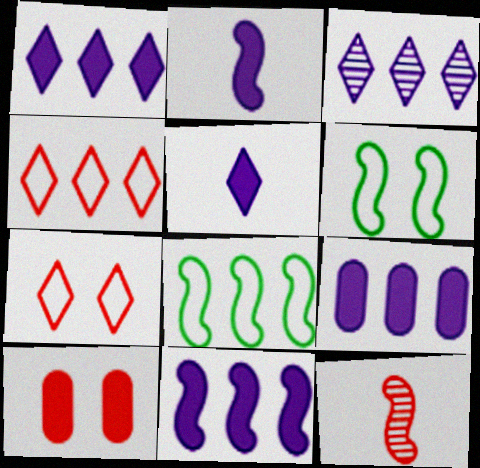[[1, 9, 11], 
[4, 10, 12], 
[6, 11, 12]]